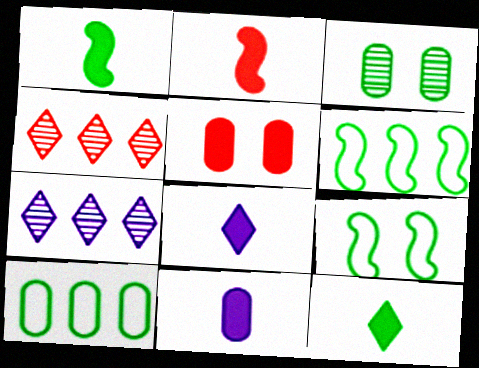[[2, 11, 12], 
[3, 6, 12], 
[4, 9, 11]]